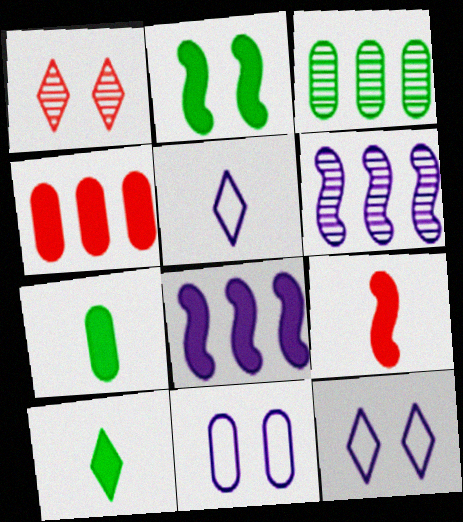[[1, 2, 11], 
[2, 8, 9], 
[3, 9, 12]]